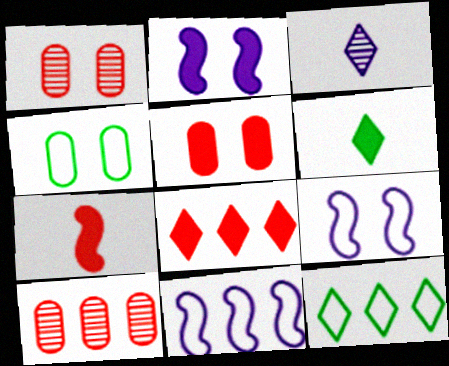[[1, 6, 11], 
[5, 7, 8], 
[6, 9, 10]]